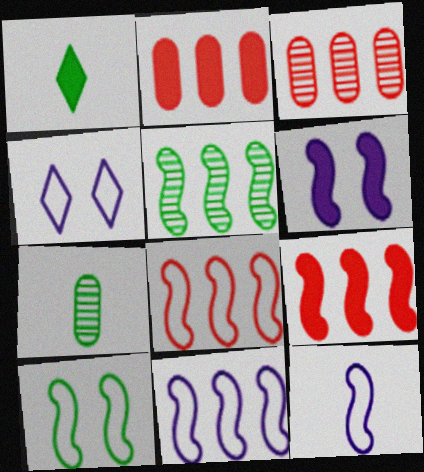[[1, 2, 6], 
[4, 7, 9], 
[5, 9, 11], 
[8, 10, 12]]